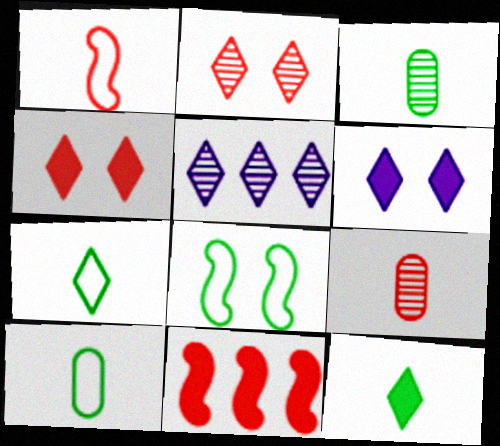[[4, 5, 7]]